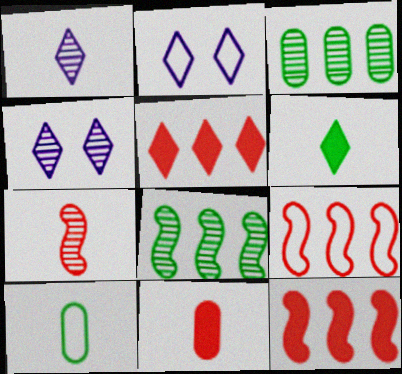[[2, 8, 11], 
[2, 9, 10], 
[3, 4, 7], 
[4, 10, 12]]